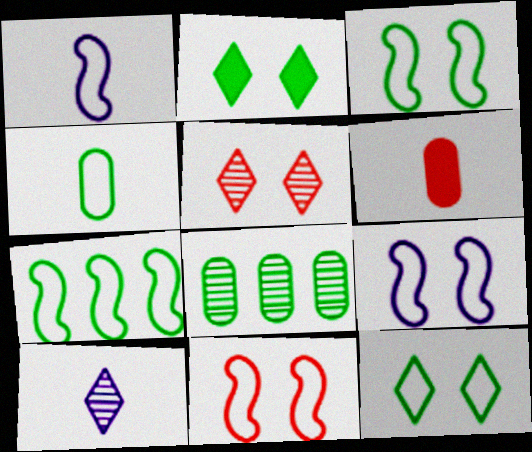[[1, 7, 11], 
[3, 9, 11], 
[4, 7, 12]]